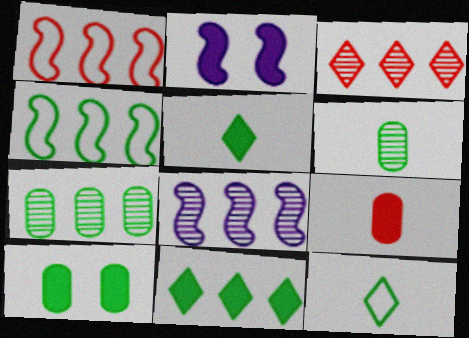[[2, 9, 11], 
[3, 7, 8], 
[4, 7, 11]]